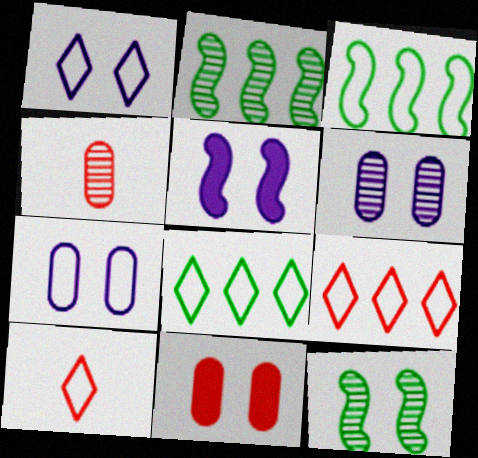[[1, 5, 6], 
[1, 8, 10], 
[1, 11, 12], 
[3, 7, 10], 
[4, 5, 8]]